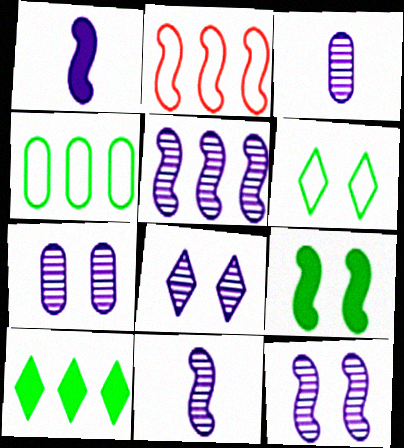[[2, 9, 11], 
[3, 5, 8], 
[5, 11, 12], 
[7, 8, 12]]